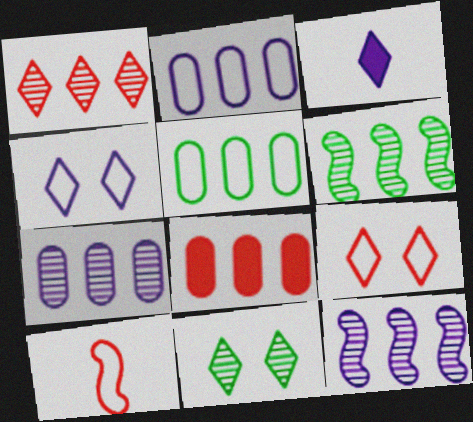[[1, 6, 7], 
[4, 5, 10], 
[5, 7, 8]]